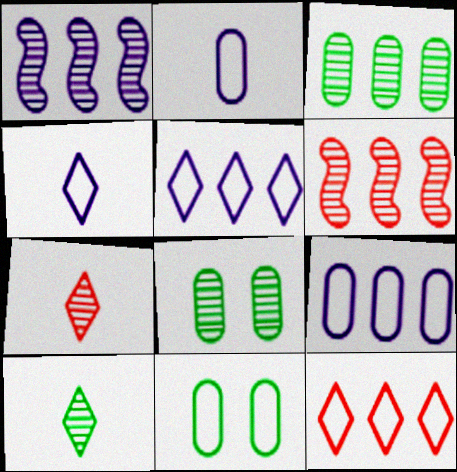[[1, 7, 8]]